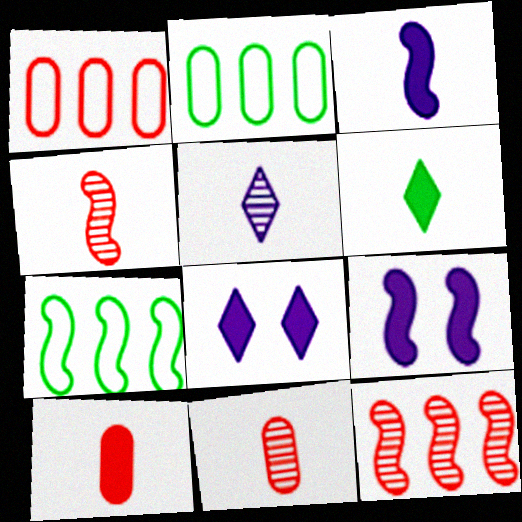[[2, 4, 8], 
[3, 6, 10], 
[4, 7, 9], 
[7, 8, 11]]